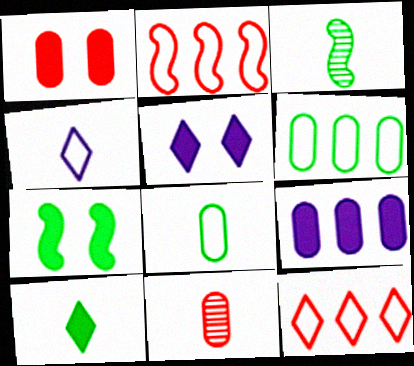[[1, 5, 7], 
[3, 8, 10]]